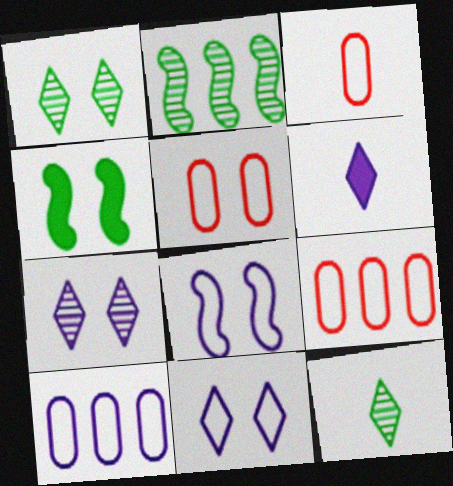[[2, 5, 6], 
[3, 5, 9], 
[4, 5, 7]]